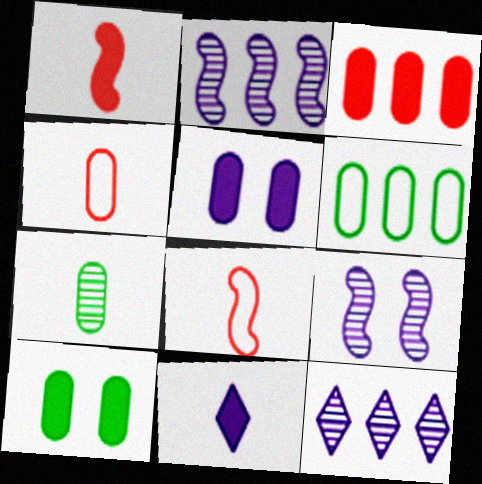[[6, 7, 10], 
[7, 8, 11], 
[8, 10, 12]]